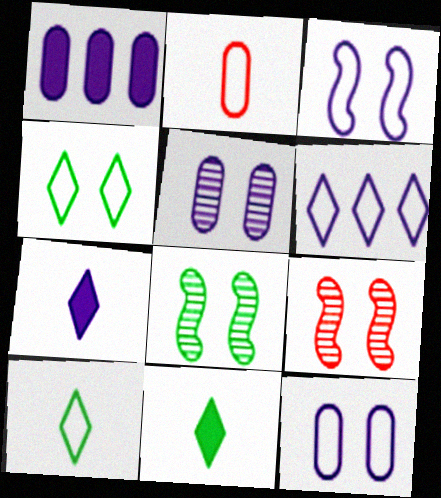[[1, 9, 10]]